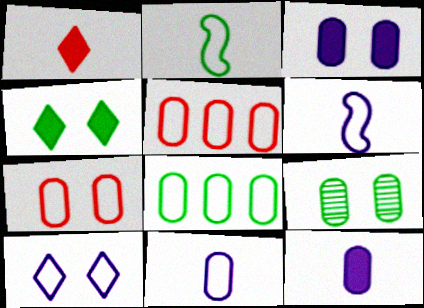[[2, 5, 10], 
[3, 7, 9], 
[5, 9, 12], 
[7, 8, 11]]